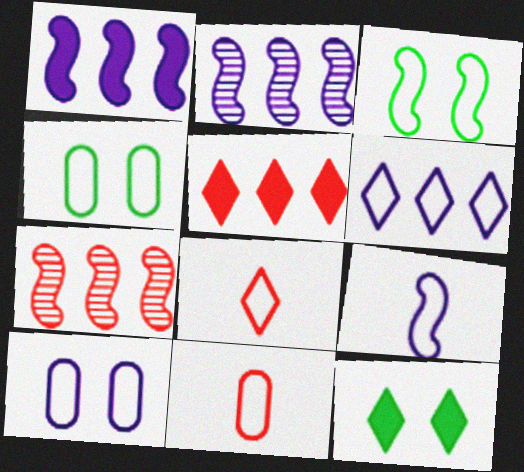[[2, 11, 12], 
[3, 6, 11], 
[6, 9, 10]]